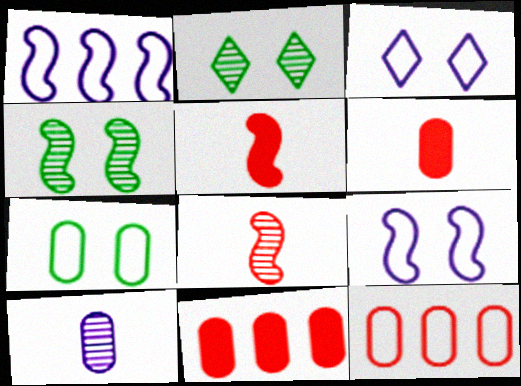[[1, 2, 6], 
[1, 4, 5], 
[7, 10, 11]]